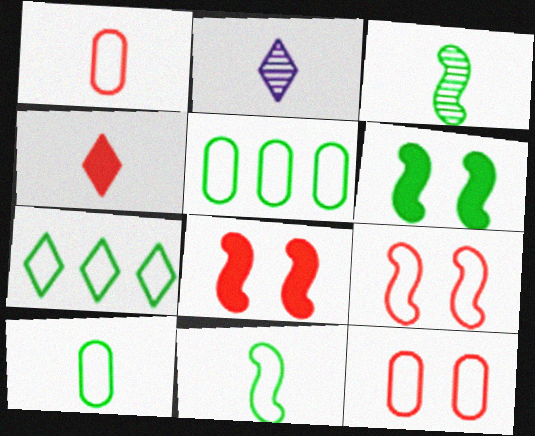[[2, 5, 8]]